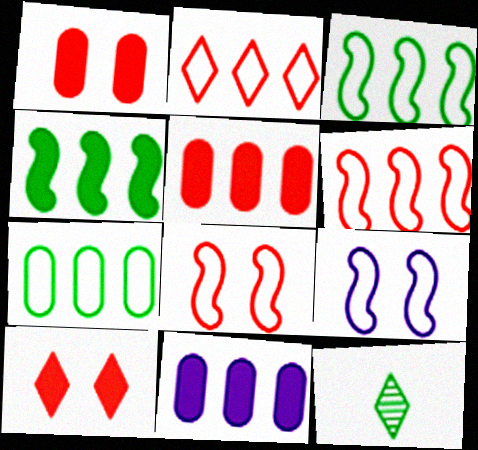[[5, 9, 12], 
[8, 11, 12]]